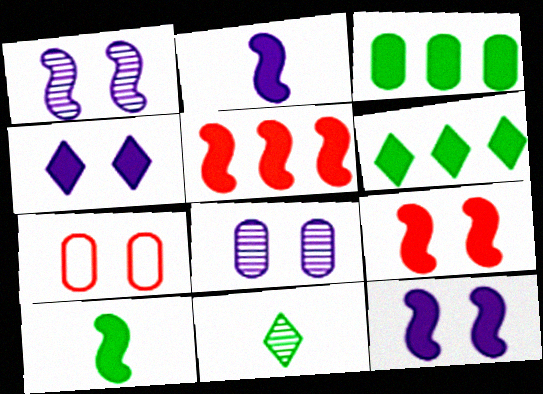[[5, 10, 12]]